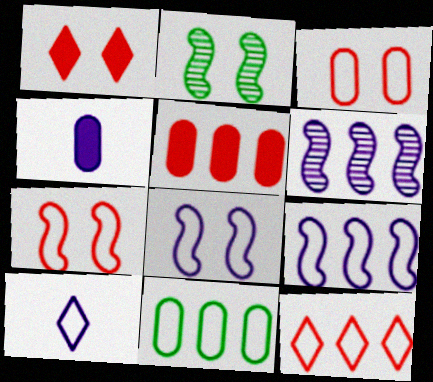[[2, 4, 12], 
[2, 5, 10], 
[7, 10, 11], 
[9, 11, 12]]